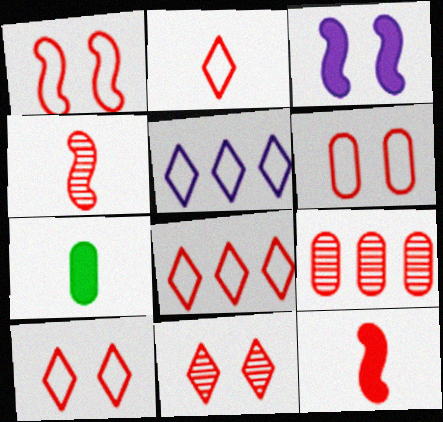[[1, 6, 10], 
[2, 8, 10], 
[4, 9, 11], 
[9, 10, 12]]